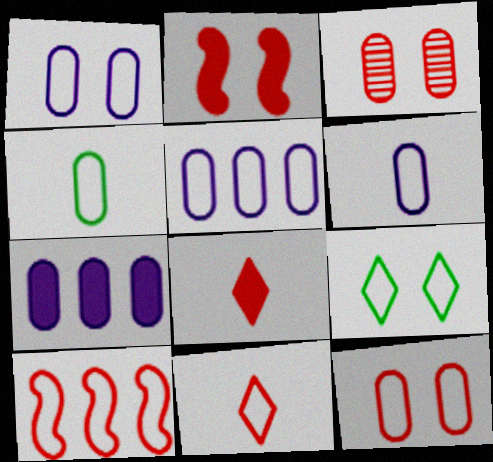[[1, 5, 6], 
[3, 4, 7], 
[3, 8, 10], 
[4, 5, 12], 
[6, 9, 10], 
[10, 11, 12]]